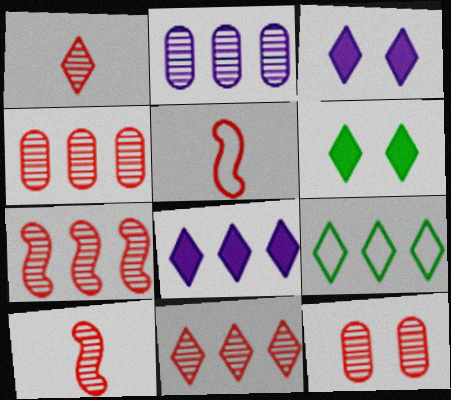[[1, 3, 9], 
[1, 7, 12], 
[2, 5, 6], 
[4, 7, 11], 
[8, 9, 11], 
[10, 11, 12]]